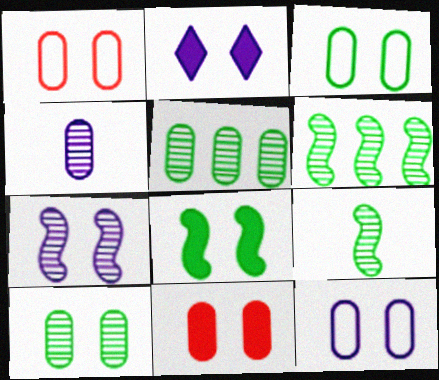[[1, 3, 12], 
[2, 7, 12], 
[2, 8, 11], 
[10, 11, 12]]